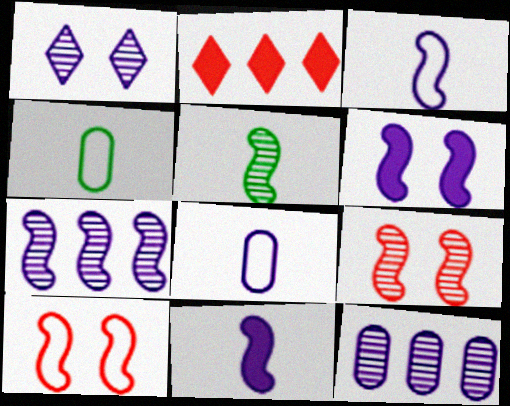[[3, 6, 7], 
[5, 7, 9]]